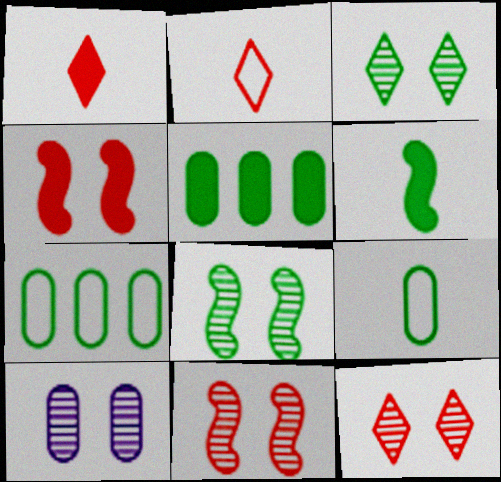[[3, 6, 7], 
[3, 10, 11], 
[8, 10, 12]]